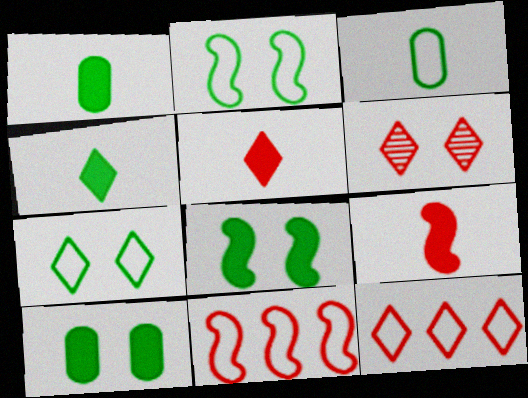[[5, 6, 12]]